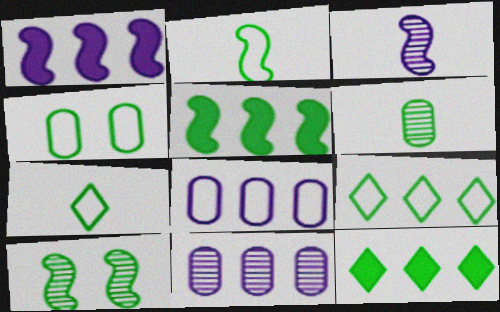[[2, 4, 9], 
[2, 5, 10]]